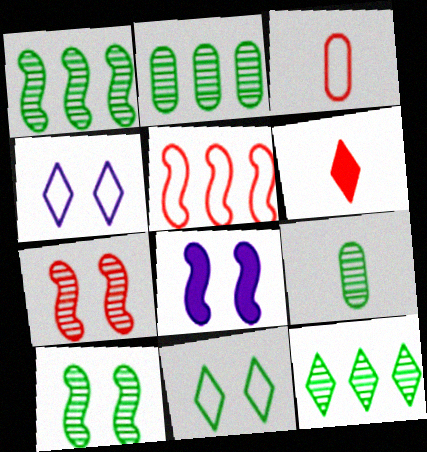[[1, 2, 12], 
[3, 8, 12], 
[4, 6, 12], 
[9, 10, 12]]